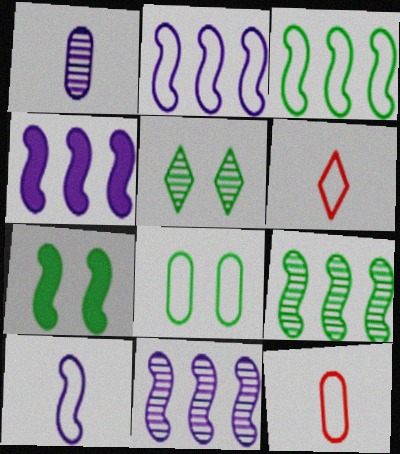[[2, 4, 11], 
[2, 6, 8], 
[4, 5, 12], 
[5, 7, 8]]